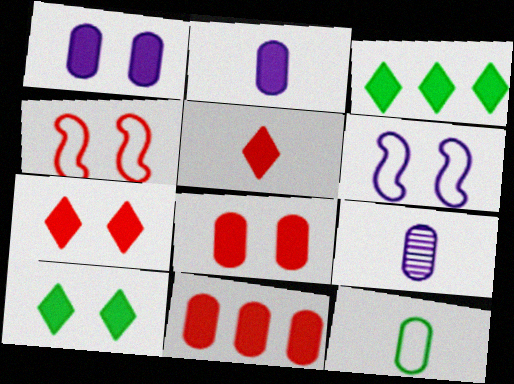[[3, 4, 9]]